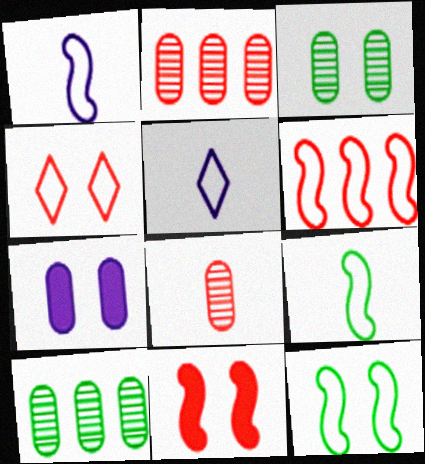[[1, 6, 12], 
[5, 10, 11]]